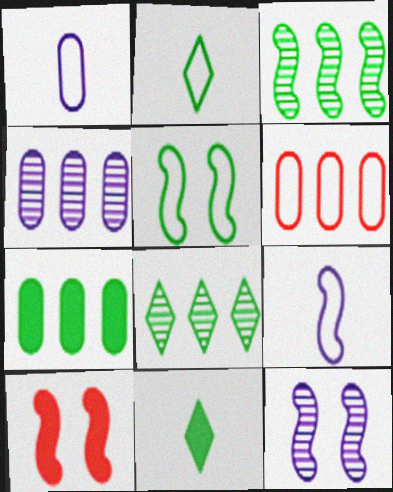[[1, 8, 10], 
[2, 4, 10], 
[3, 9, 10], 
[4, 6, 7], 
[5, 10, 12], 
[6, 11, 12]]